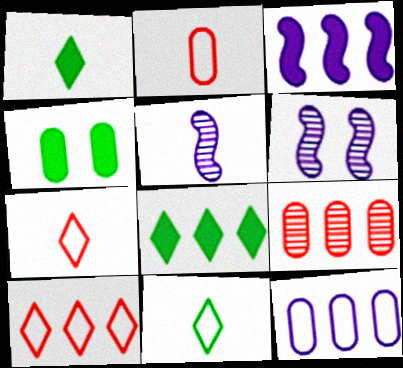[[1, 2, 5], 
[2, 6, 8], 
[4, 5, 10]]